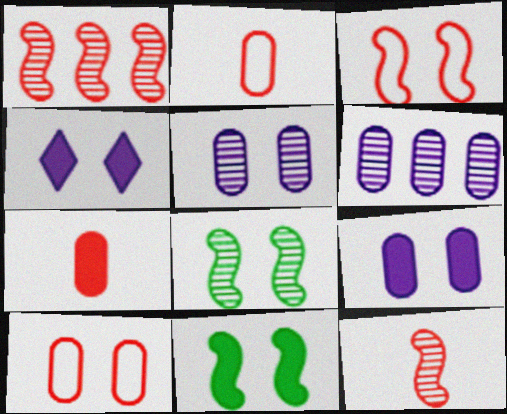[[4, 8, 10]]